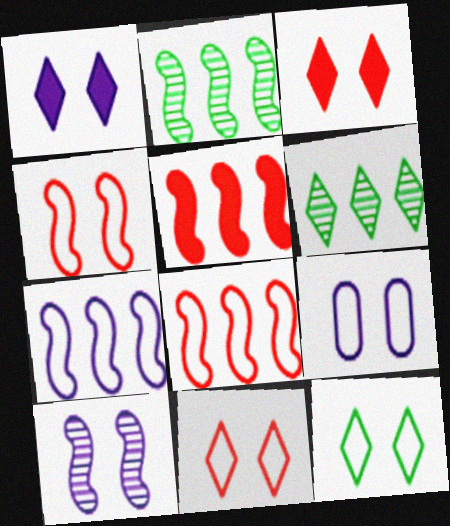[[1, 9, 10], 
[2, 5, 7], 
[4, 9, 12]]